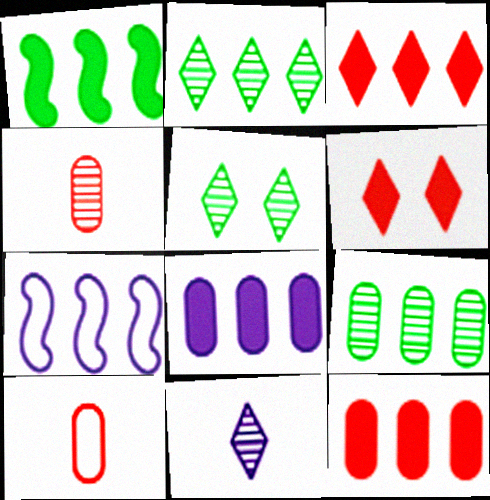[[1, 3, 8], 
[2, 7, 12], 
[3, 7, 9]]